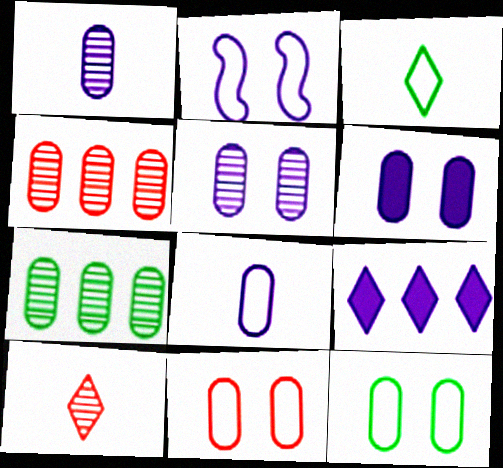[[1, 2, 9]]